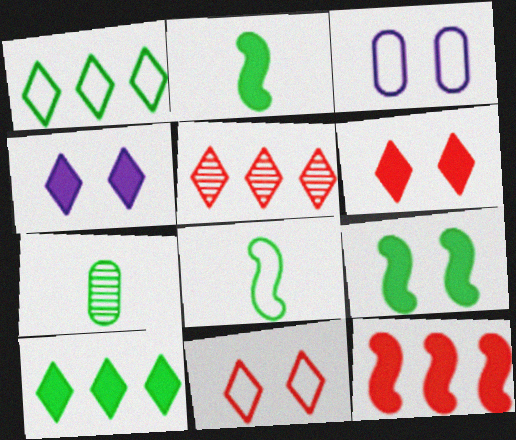[[1, 7, 9], 
[2, 3, 5]]